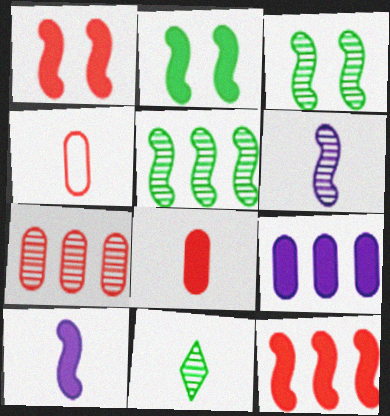[[2, 10, 12], 
[4, 10, 11]]